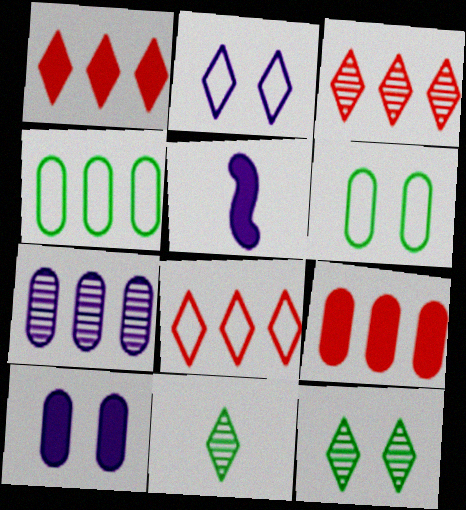[[1, 2, 11], 
[1, 3, 8], 
[2, 5, 7], 
[3, 5, 6], 
[4, 7, 9]]